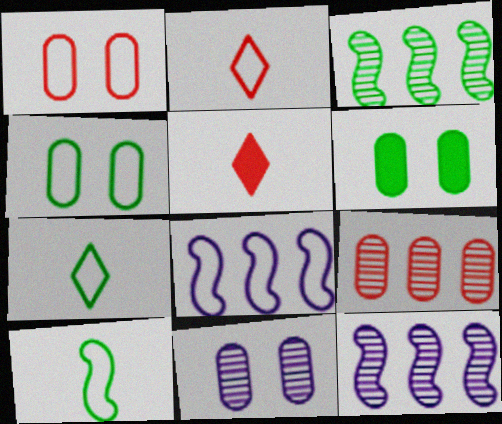[[1, 6, 11], 
[1, 7, 8], 
[2, 4, 8], 
[2, 6, 12], 
[3, 6, 7], 
[4, 5, 12]]